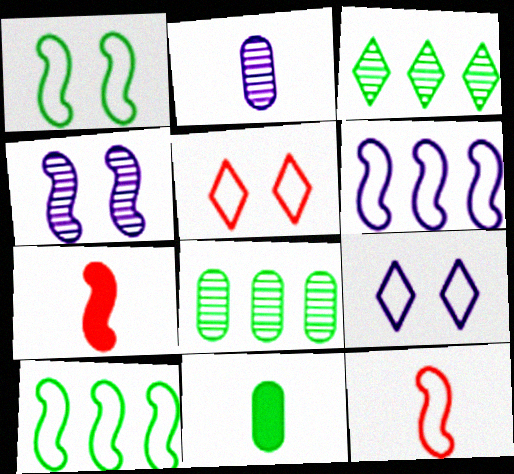[[1, 3, 11], 
[1, 6, 12], 
[4, 7, 10], 
[7, 8, 9]]